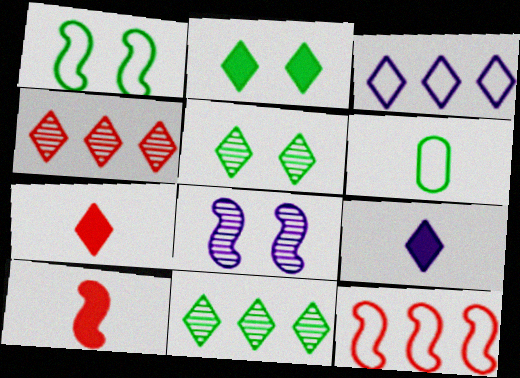[[3, 5, 7]]